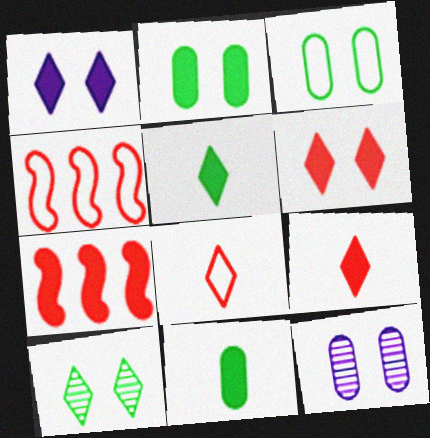[[1, 7, 11], 
[4, 5, 12]]